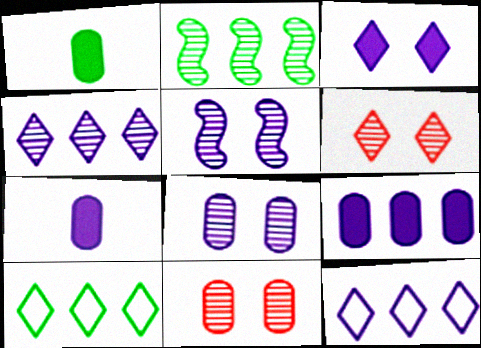[[5, 7, 12]]